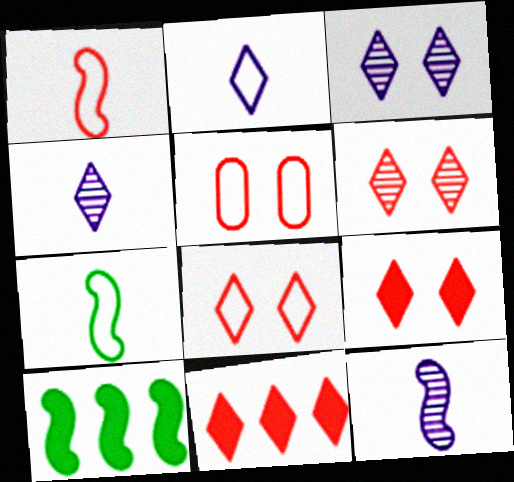[[4, 5, 10], 
[6, 8, 9]]